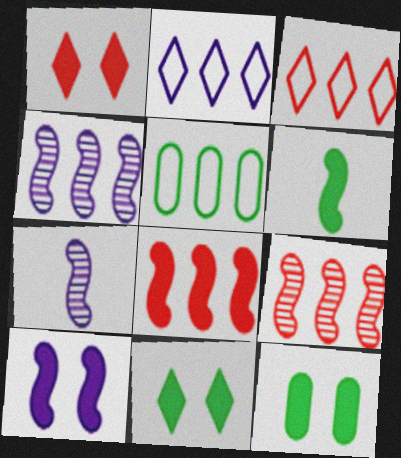[[1, 5, 7], 
[1, 10, 12], 
[3, 7, 12], 
[6, 8, 10]]